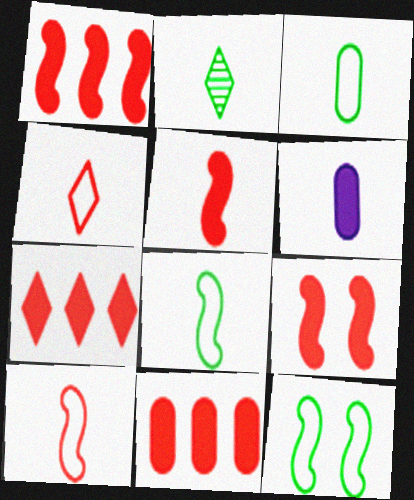[[1, 5, 9], 
[1, 7, 11], 
[2, 6, 10]]